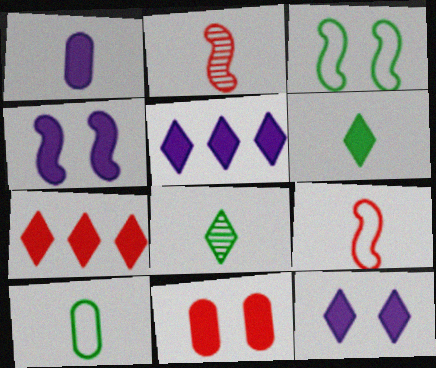[[1, 4, 5], 
[1, 8, 9], 
[6, 7, 12]]